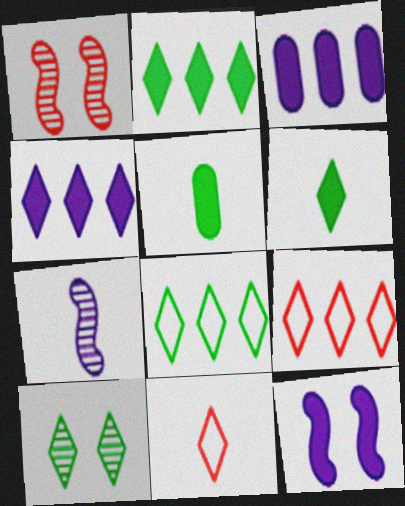[[4, 10, 11], 
[5, 7, 11], 
[6, 8, 10]]